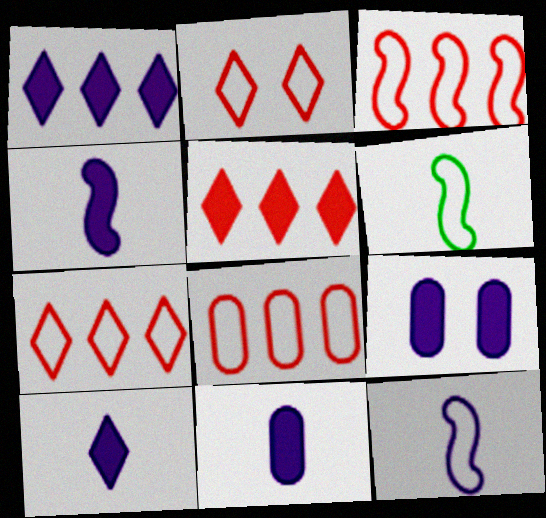[[1, 4, 9], 
[3, 7, 8], 
[4, 10, 11]]